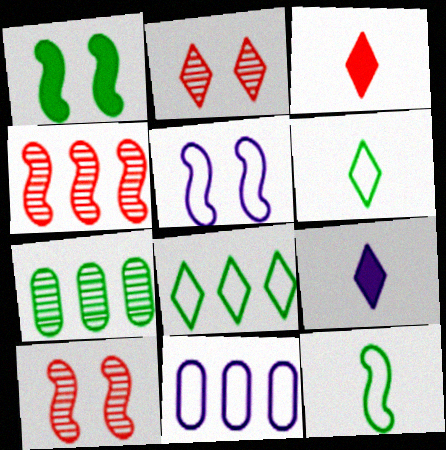[[1, 5, 10], 
[1, 6, 7], 
[2, 8, 9], 
[3, 5, 7]]